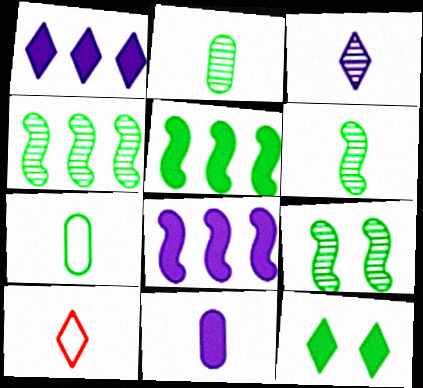[[4, 6, 9], 
[4, 7, 12], 
[6, 10, 11]]